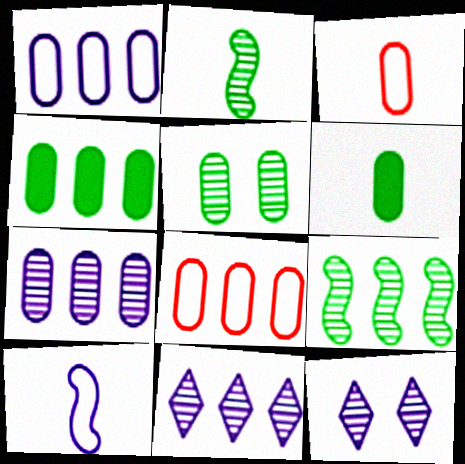[[4, 7, 8]]